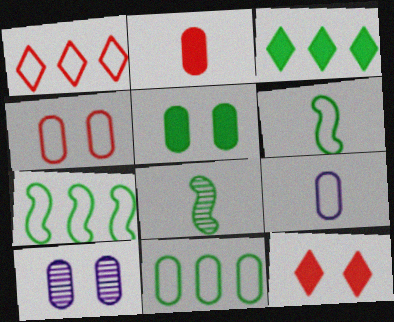[[2, 10, 11], 
[4, 5, 10], 
[4, 9, 11]]